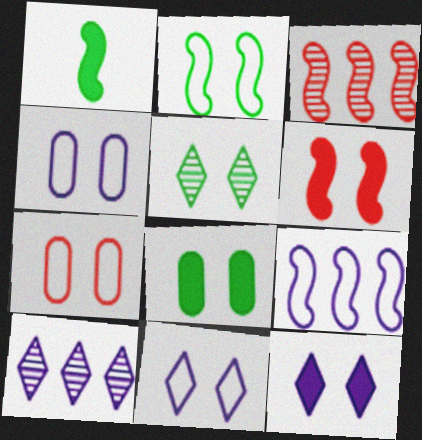[[1, 7, 10], 
[2, 5, 8], 
[2, 7, 11], 
[4, 5, 6], 
[6, 8, 12]]